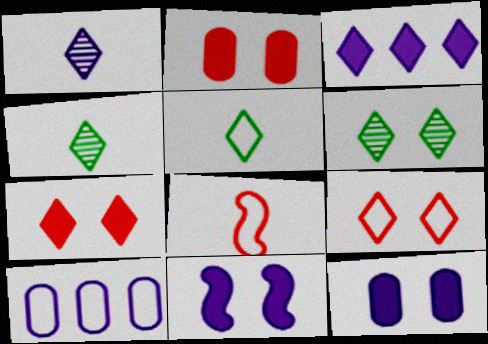[[1, 10, 11], 
[3, 4, 9]]